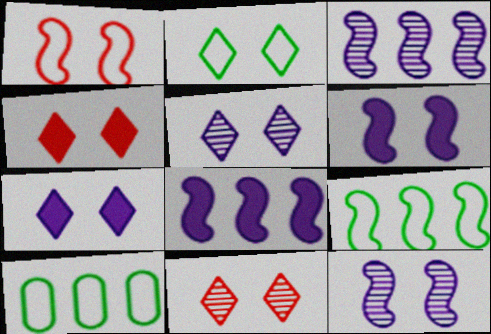[[2, 4, 5], 
[2, 7, 11]]